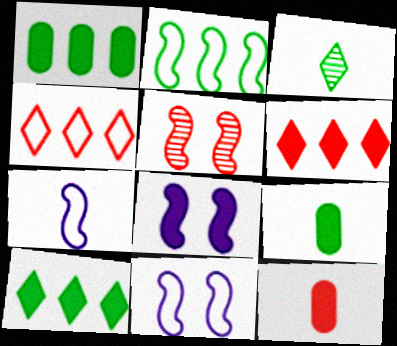[[3, 7, 12], 
[4, 5, 12], 
[6, 8, 9], 
[8, 10, 12]]